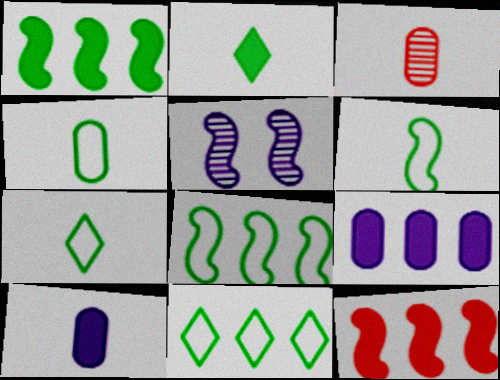[[3, 4, 10], 
[4, 6, 7], 
[5, 6, 12]]